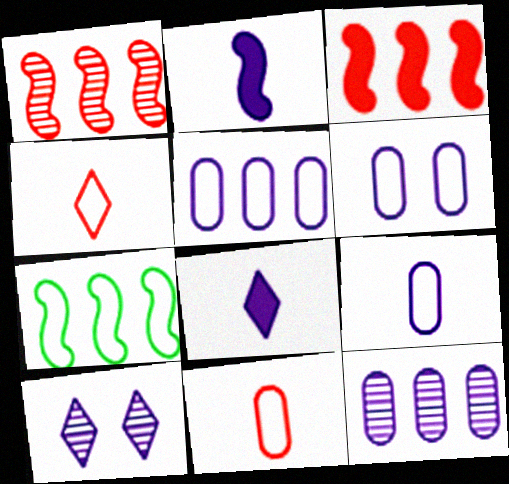[[2, 5, 10], 
[4, 6, 7], 
[5, 6, 9]]